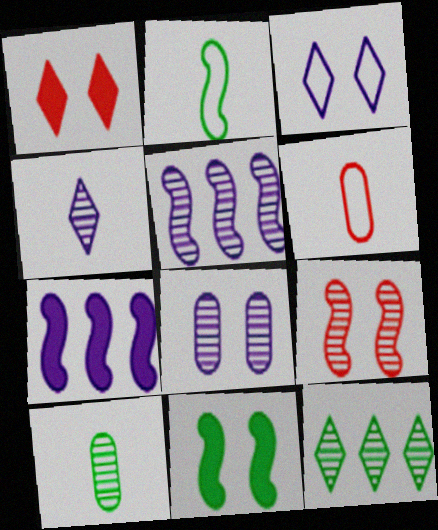[[2, 7, 9], 
[4, 5, 8]]